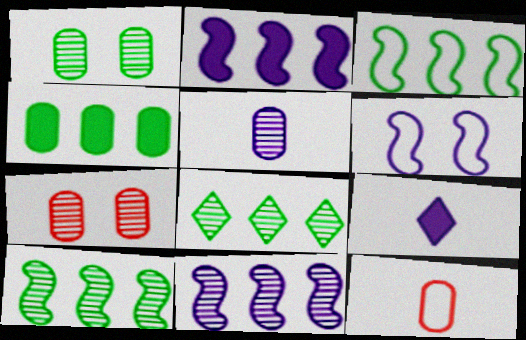[[3, 4, 8], 
[3, 7, 9]]